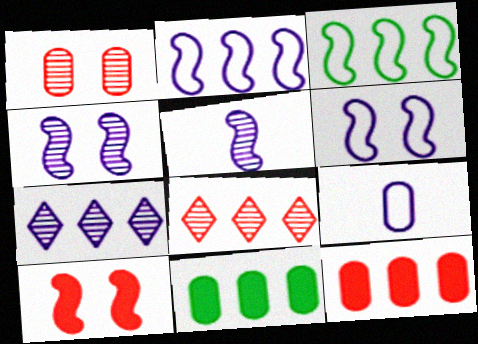[[1, 9, 11], 
[2, 8, 11], 
[3, 5, 10], 
[3, 7, 12]]